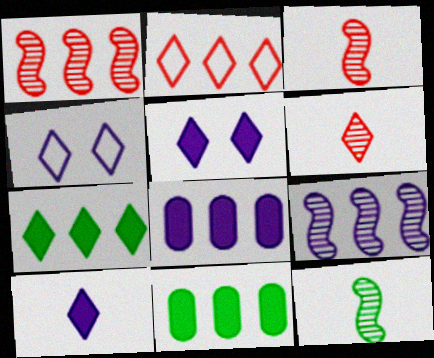[[2, 9, 11], 
[3, 4, 11], 
[4, 6, 7]]